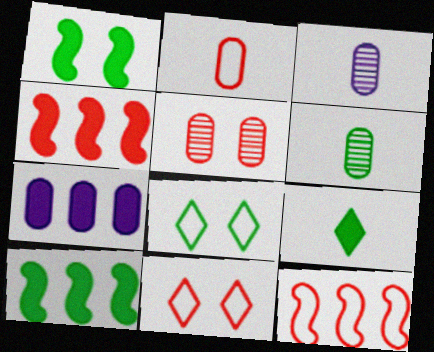[[2, 11, 12], 
[3, 4, 8], 
[3, 10, 11], 
[6, 8, 10]]